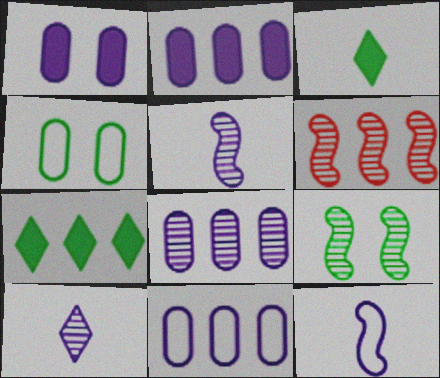[[2, 8, 11], 
[5, 6, 9], 
[6, 7, 11]]